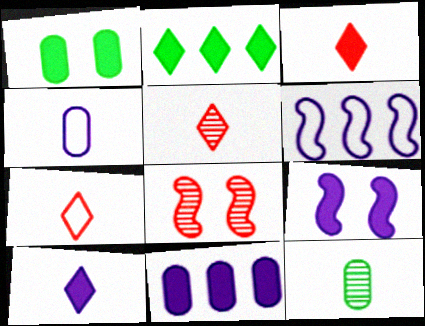[[1, 5, 6], 
[2, 4, 8], 
[3, 5, 7], 
[9, 10, 11]]